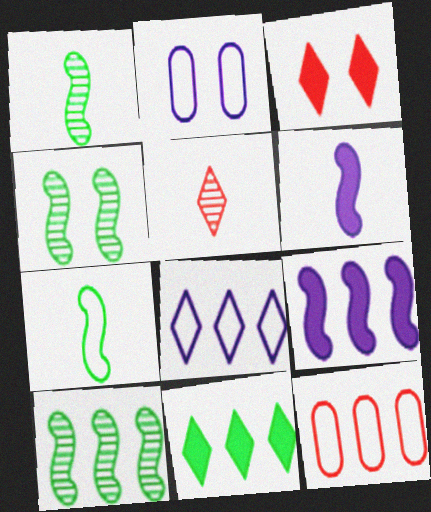[[1, 4, 10], 
[2, 3, 4]]